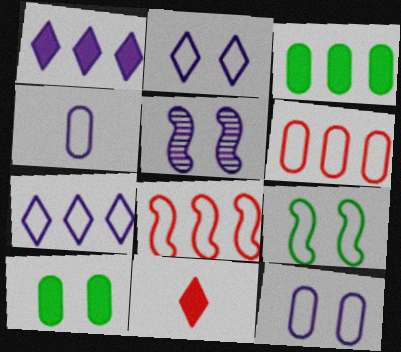[[1, 4, 5]]